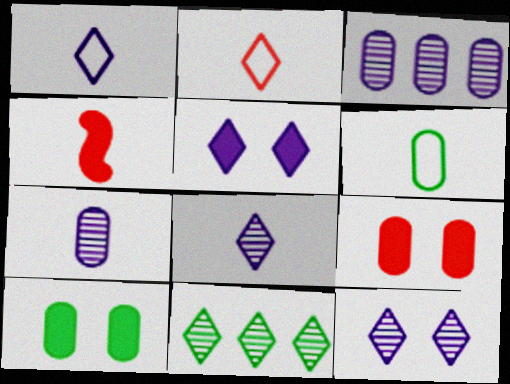[[2, 5, 11], 
[3, 6, 9], 
[4, 6, 8]]